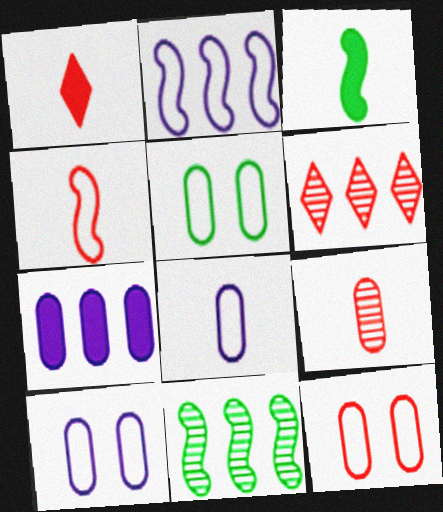[[1, 4, 9], 
[1, 10, 11], 
[3, 6, 10], 
[5, 7, 9], 
[5, 10, 12]]